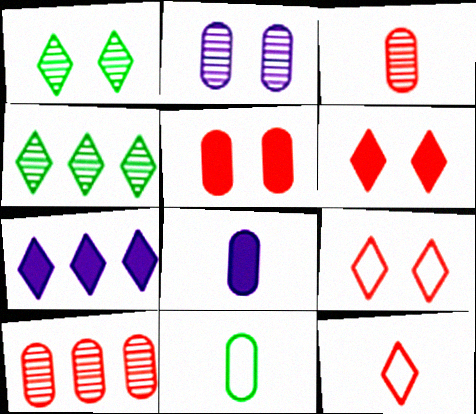[[1, 7, 12], 
[3, 8, 11]]